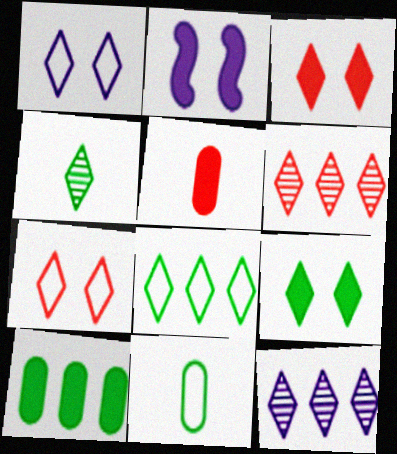[[2, 6, 11], 
[4, 8, 9]]